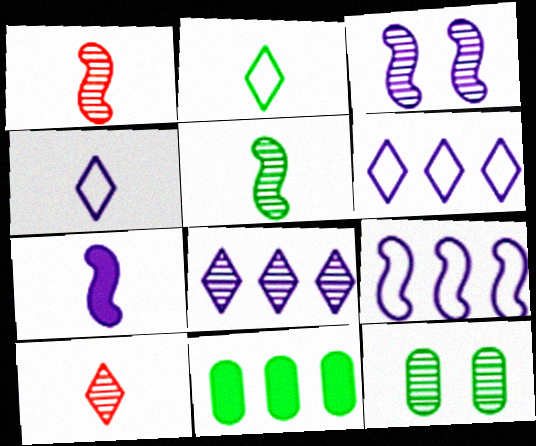[[1, 8, 12], 
[3, 7, 9]]